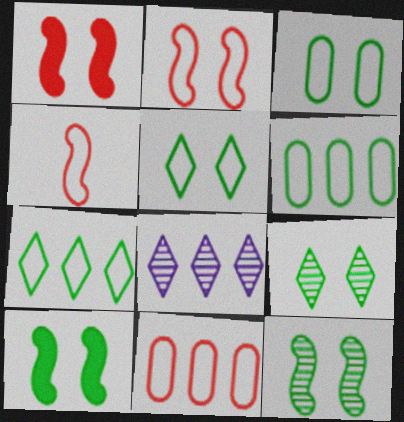[[3, 9, 10]]